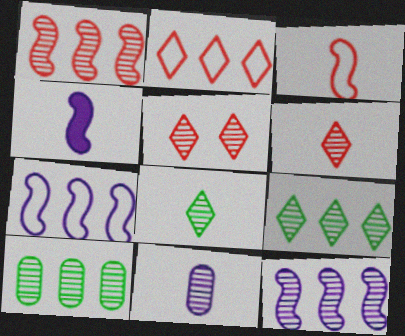[]